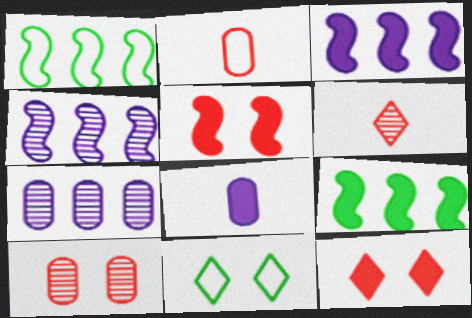[[8, 9, 12]]